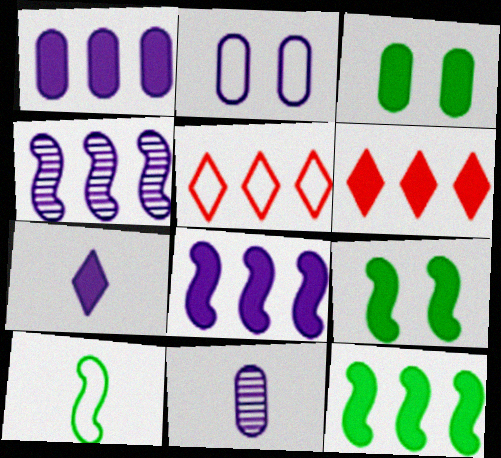[[1, 2, 11], 
[1, 6, 12], 
[2, 4, 7], 
[2, 5, 10], 
[5, 9, 11]]